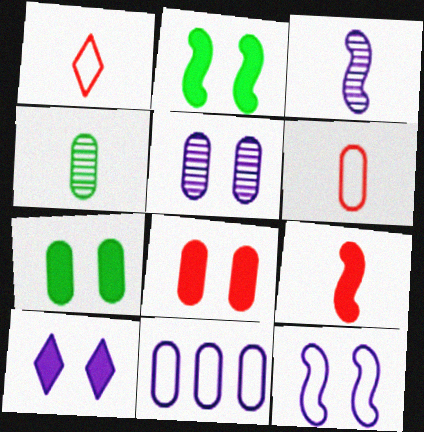[[2, 8, 10], 
[3, 10, 11], 
[4, 8, 11], 
[5, 10, 12]]